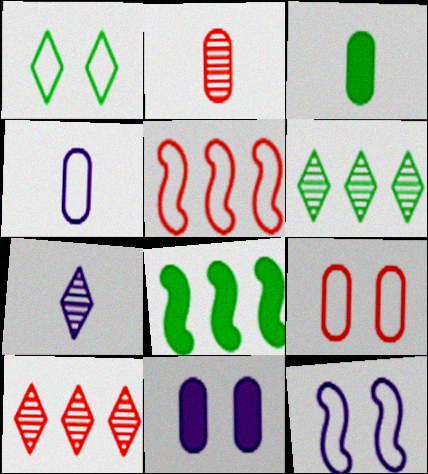[[1, 4, 5], 
[1, 9, 12], 
[2, 3, 4], 
[3, 10, 12], 
[7, 8, 9]]